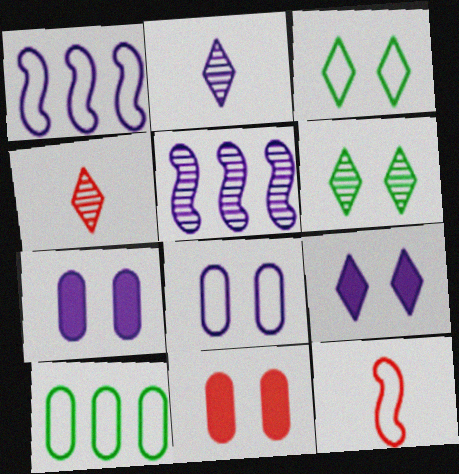[[1, 2, 7]]